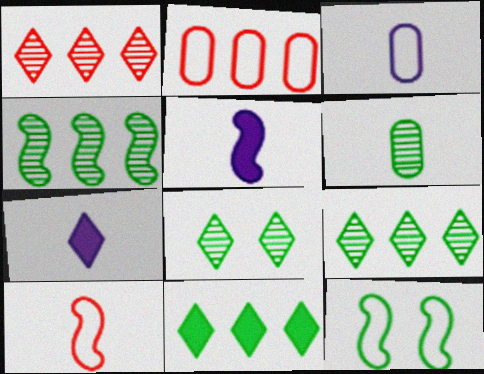[[2, 5, 8], 
[4, 6, 8], 
[6, 7, 10], 
[6, 11, 12]]